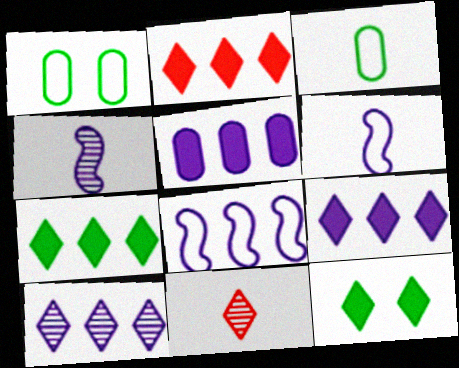[[1, 2, 4], 
[2, 7, 9], 
[5, 8, 10]]